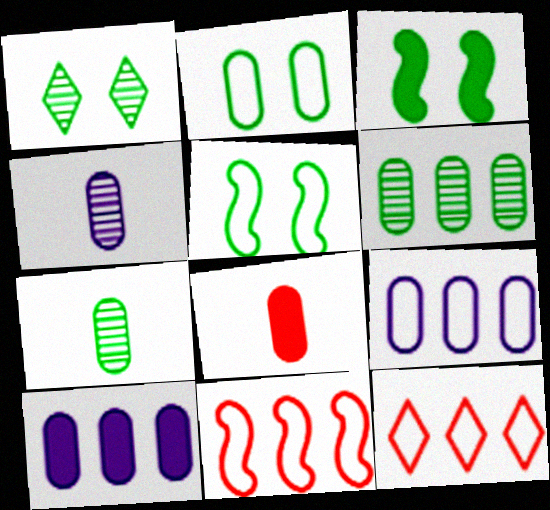[[1, 2, 3], 
[3, 4, 12]]